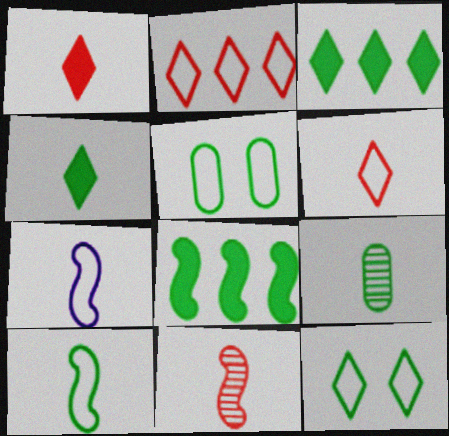[[1, 7, 9], 
[2, 5, 7], 
[4, 9, 10], 
[8, 9, 12]]